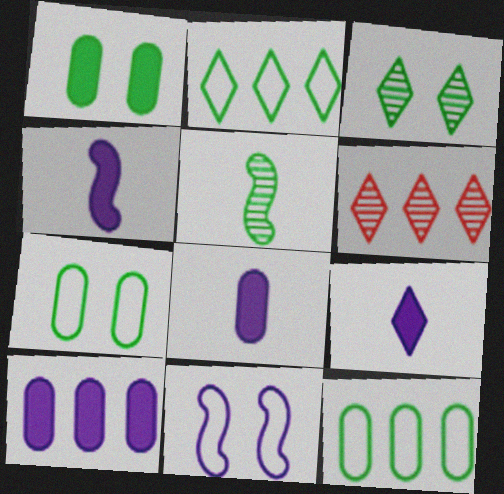[[1, 2, 5], 
[4, 6, 7], 
[4, 8, 9]]